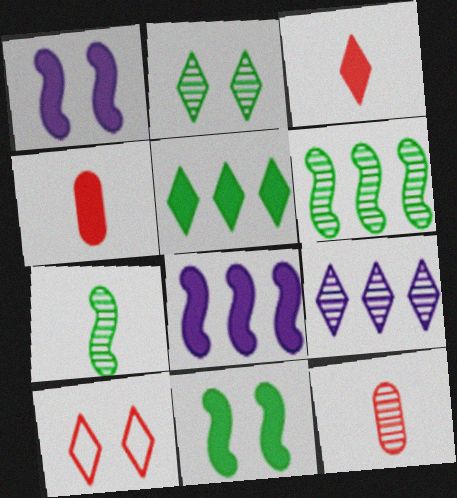[[1, 4, 5]]